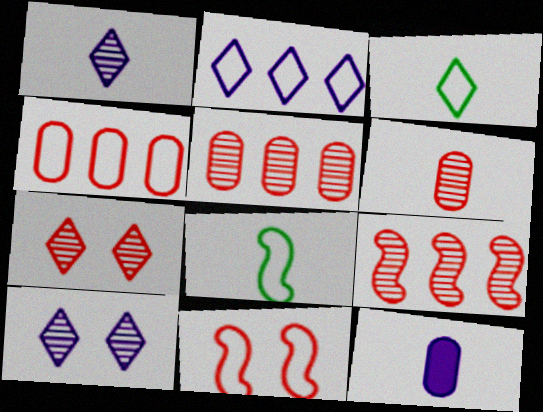[[6, 7, 9]]